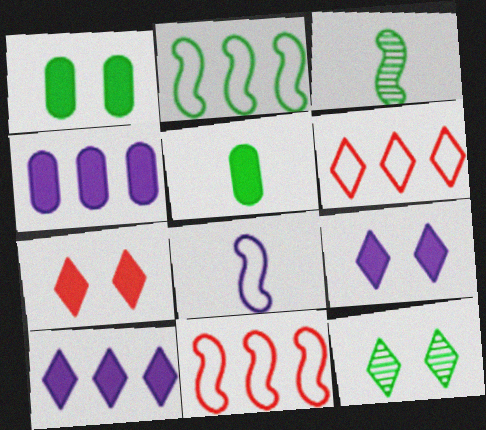[[2, 5, 12]]